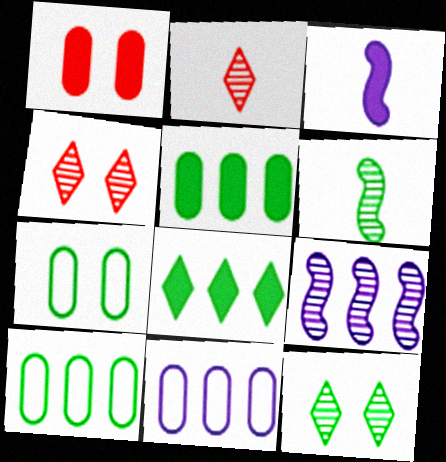[[1, 3, 8], 
[3, 4, 10], 
[6, 7, 8]]